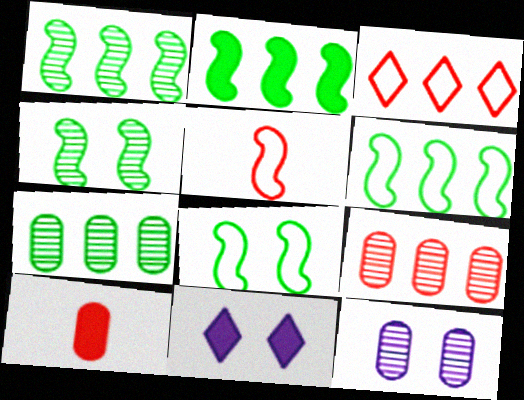[[1, 2, 6], 
[2, 10, 11], 
[5, 7, 11]]